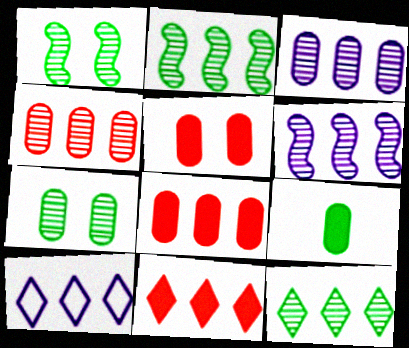[[2, 8, 10], 
[4, 6, 12], 
[10, 11, 12]]